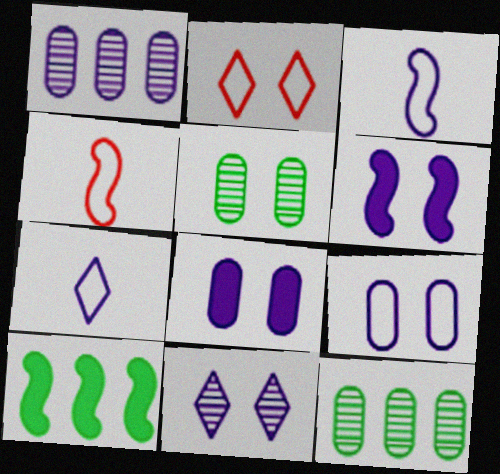[[1, 6, 7], 
[2, 5, 6], 
[6, 9, 11]]